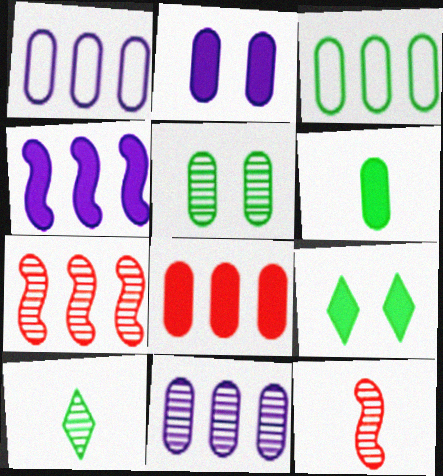[[1, 9, 12], 
[2, 6, 8], 
[3, 5, 6], 
[3, 8, 11]]